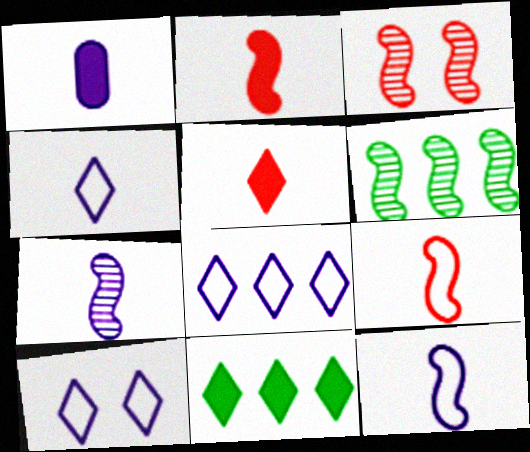[[1, 4, 7], 
[3, 6, 7], 
[4, 8, 10]]